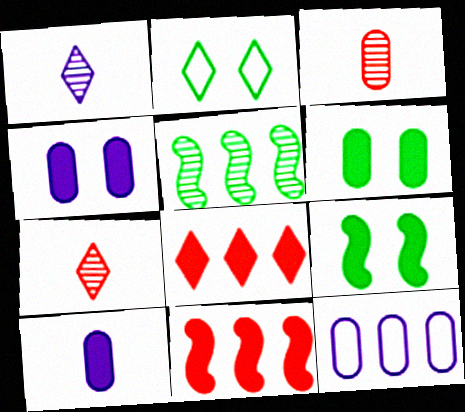[[1, 2, 8], 
[3, 6, 12], 
[5, 8, 12], 
[7, 9, 12], 
[8, 9, 10]]